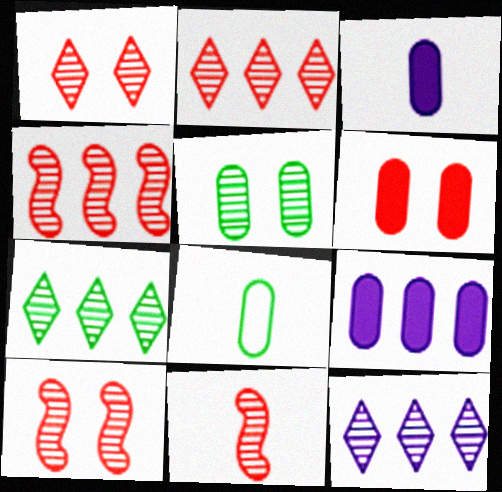[[2, 7, 12], 
[4, 10, 11], 
[5, 11, 12]]